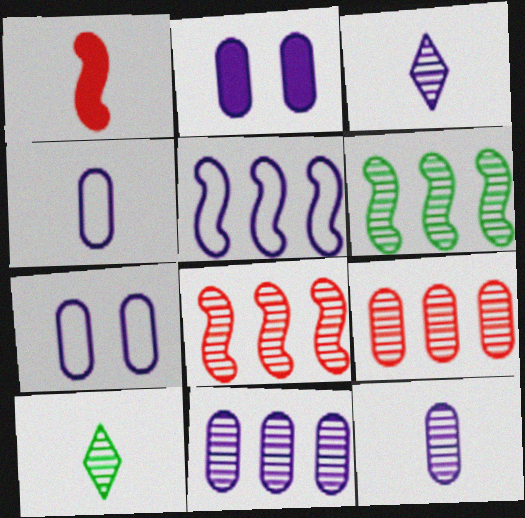[[1, 4, 10], 
[2, 3, 5], 
[2, 4, 11]]